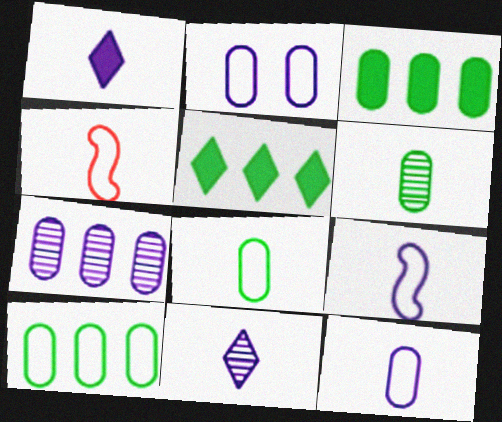[[1, 4, 6]]